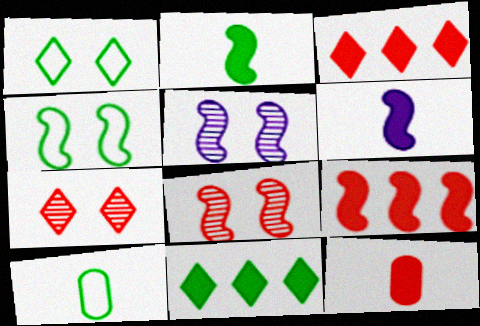[[3, 5, 10]]